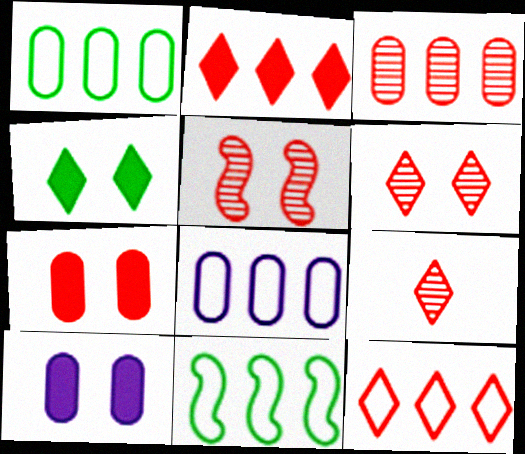[[3, 5, 9], 
[8, 11, 12], 
[9, 10, 11]]